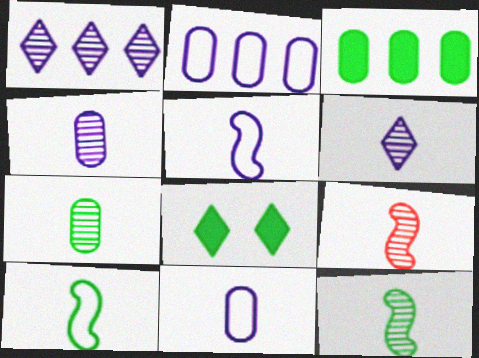[[2, 8, 9], 
[6, 7, 9]]